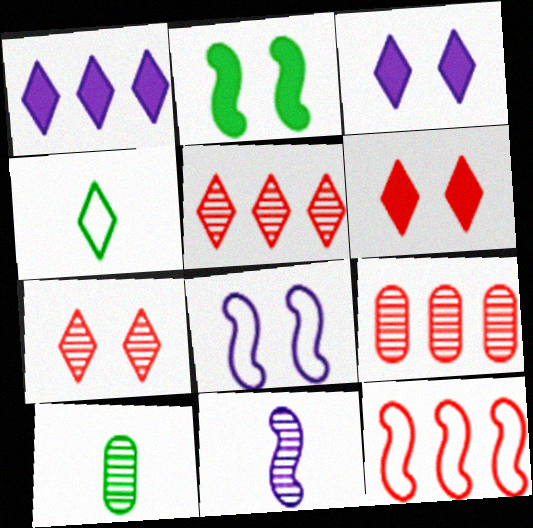[[1, 4, 7], 
[2, 11, 12], 
[3, 4, 5], 
[3, 10, 12]]